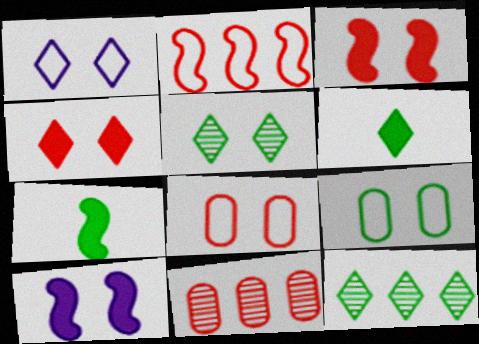[[1, 4, 5], 
[1, 7, 11], 
[5, 8, 10], 
[7, 9, 12]]